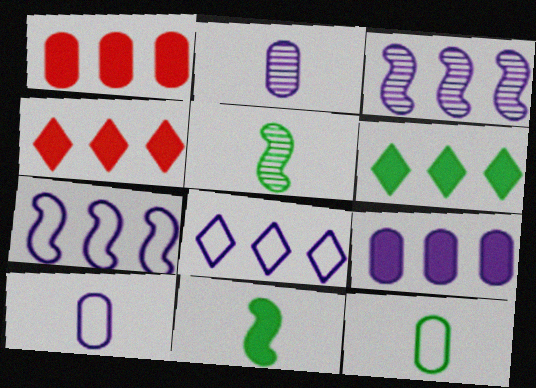[[3, 8, 9]]